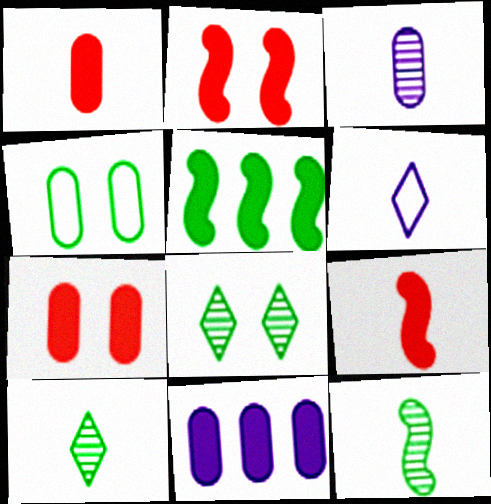[[1, 6, 12], 
[4, 5, 10]]